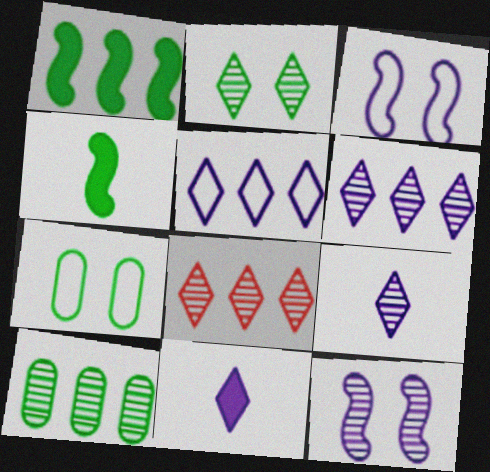[[2, 8, 9]]